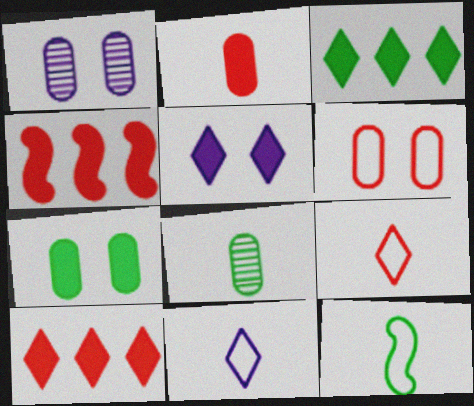[[1, 6, 7], 
[1, 10, 12]]